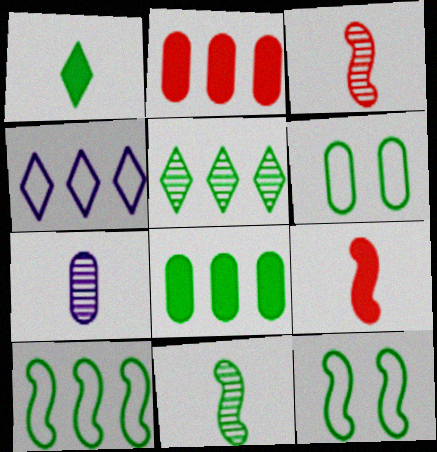[[2, 6, 7], 
[5, 8, 10]]